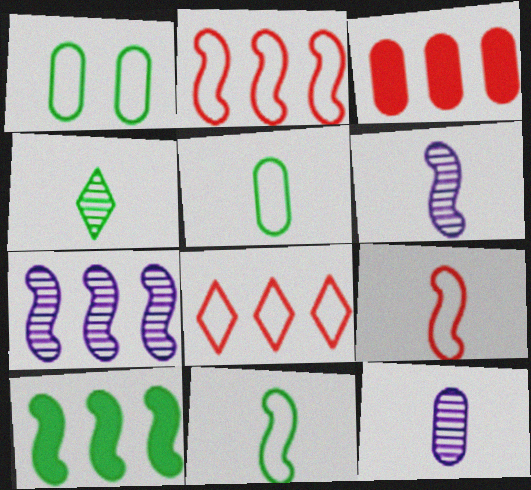[[1, 3, 12], 
[1, 4, 10], 
[2, 7, 10]]